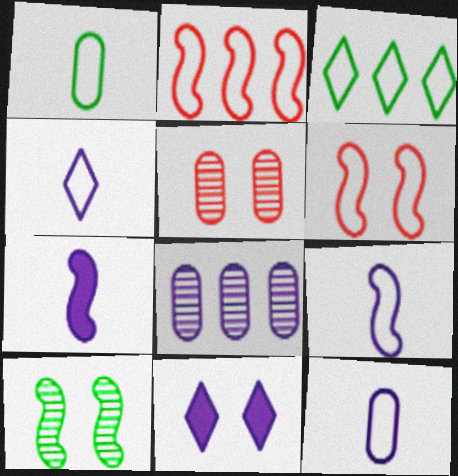[[2, 7, 10], 
[3, 5, 7], 
[3, 6, 12], 
[4, 9, 12], 
[8, 9, 11]]